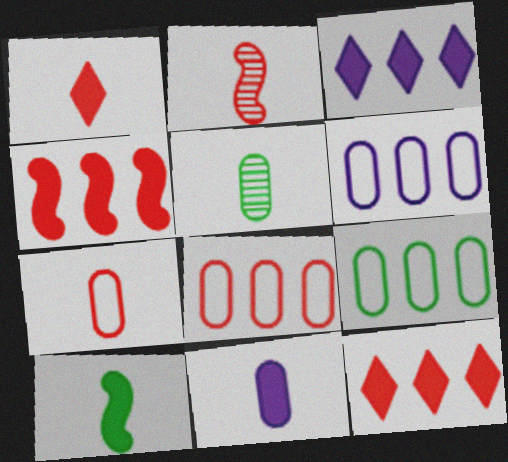[[1, 2, 7], 
[1, 10, 11], 
[5, 7, 11], 
[6, 8, 9]]